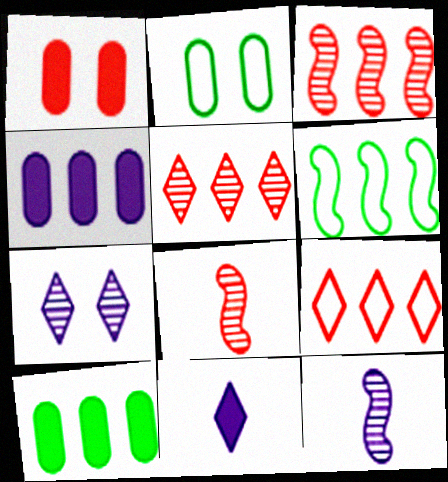[[1, 8, 9], 
[2, 3, 11], 
[4, 5, 6]]